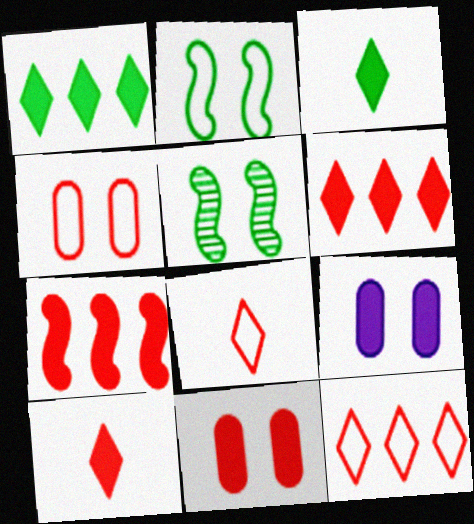[[3, 7, 9], 
[7, 10, 11]]